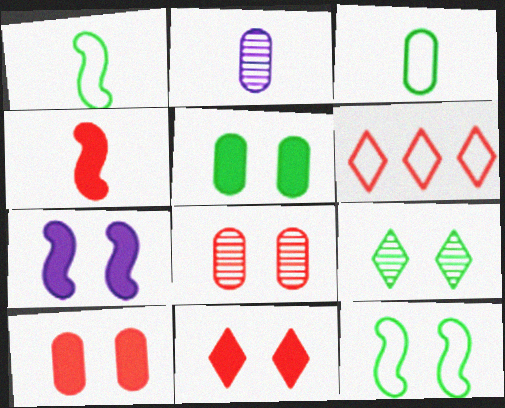[[4, 6, 8], 
[5, 7, 11], 
[5, 9, 12]]